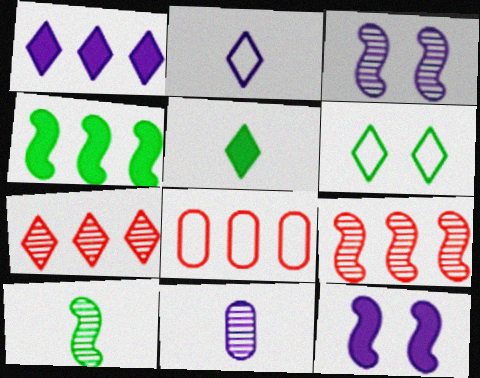[[3, 5, 8], 
[3, 9, 10]]